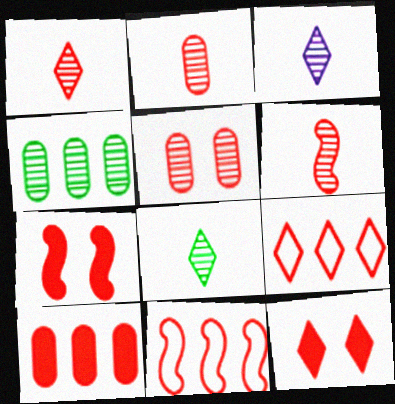[[1, 2, 6], 
[1, 3, 8], 
[1, 9, 12], 
[2, 7, 9], 
[2, 11, 12], 
[6, 7, 11]]